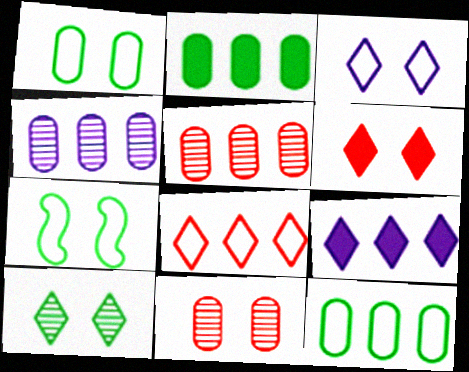[[3, 6, 10]]